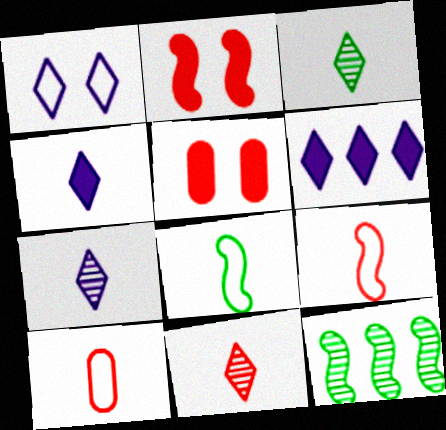[[1, 6, 7], 
[3, 7, 11]]